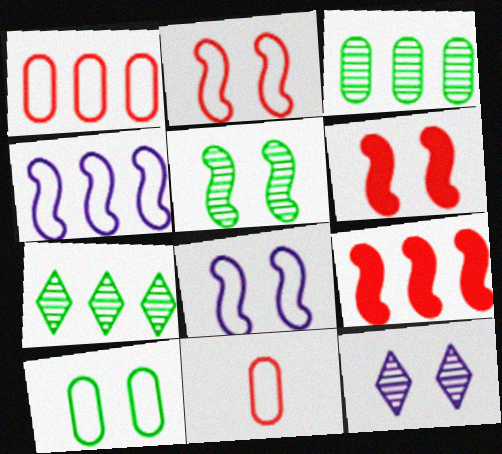[[5, 6, 8], 
[6, 10, 12]]